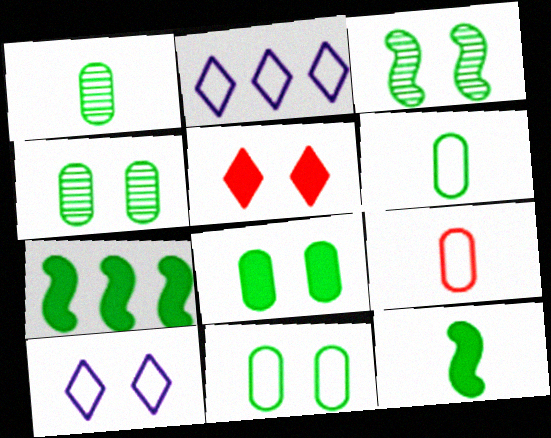[[4, 8, 11]]